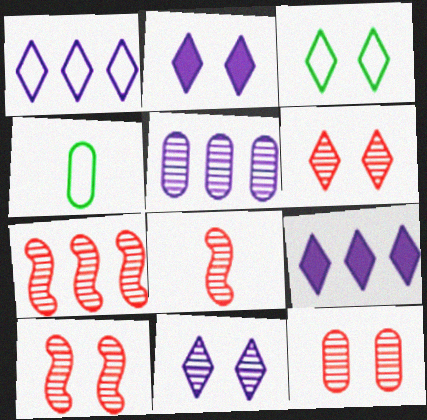[[2, 3, 6], 
[2, 4, 7], 
[4, 9, 10], 
[6, 10, 12], 
[7, 8, 10]]